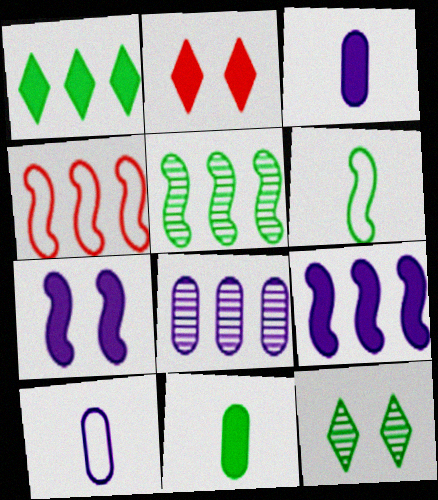[[1, 4, 8], 
[2, 5, 10], 
[2, 6, 8], 
[2, 9, 11], 
[3, 4, 12], 
[4, 5, 9]]